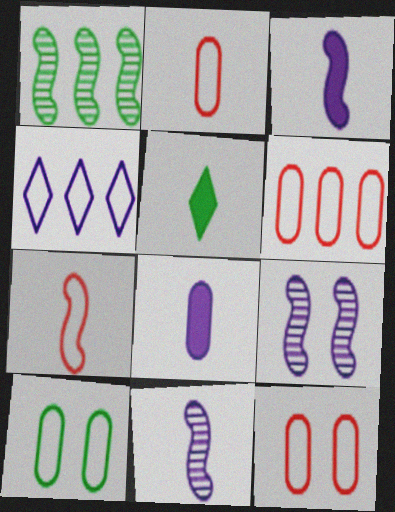[[1, 5, 10], 
[2, 5, 11], 
[2, 6, 12], 
[4, 7, 10], 
[4, 8, 9], 
[5, 6, 9]]